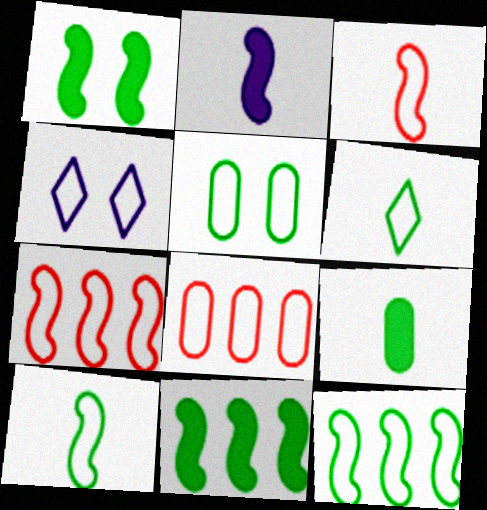[[4, 8, 10], 
[5, 6, 12]]